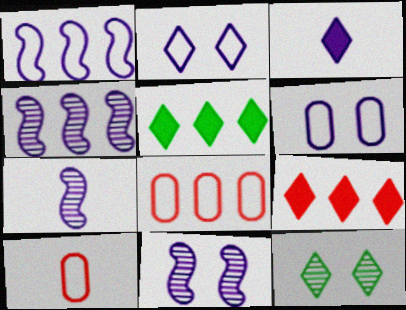[[3, 4, 6], 
[4, 5, 8], 
[4, 7, 11], 
[5, 10, 11]]